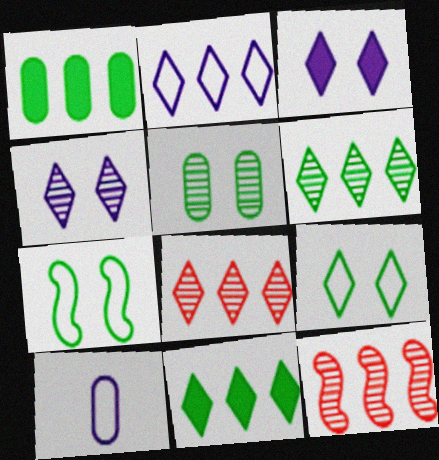[[1, 2, 12], 
[2, 8, 11]]